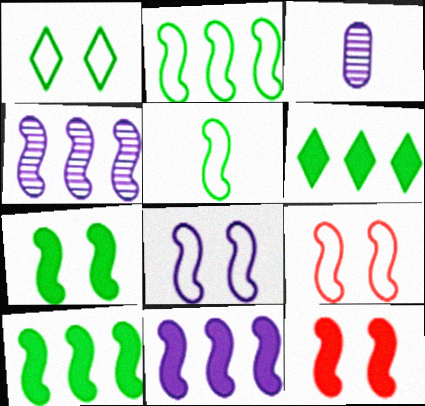[[3, 6, 9], 
[4, 5, 12]]